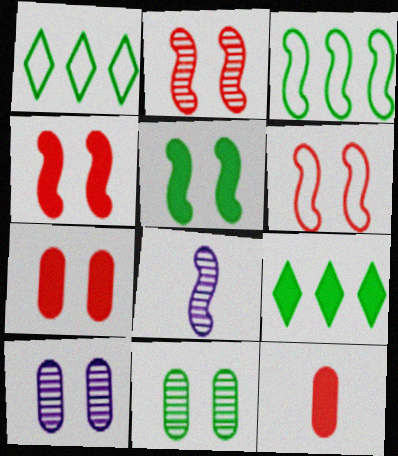[[1, 7, 8], 
[2, 4, 6], 
[3, 4, 8]]